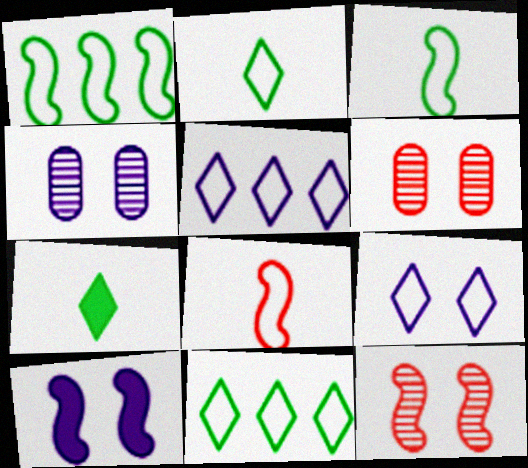[[4, 9, 10]]